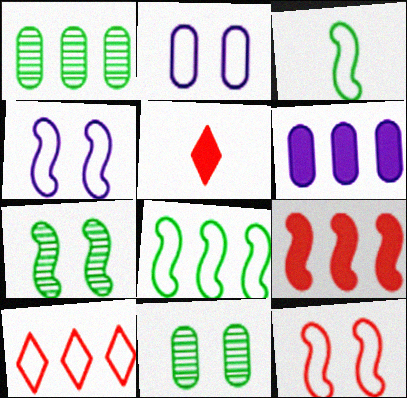[[1, 4, 5], 
[2, 3, 10]]